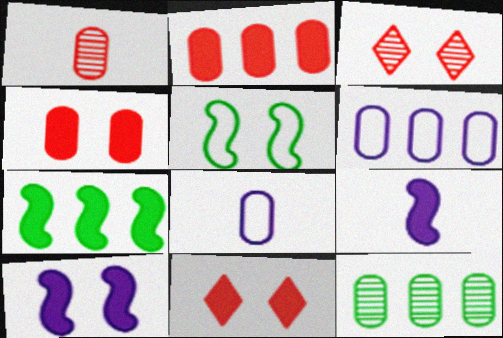[[2, 6, 12], 
[3, 7, 8], 
[4, 8, 12]]